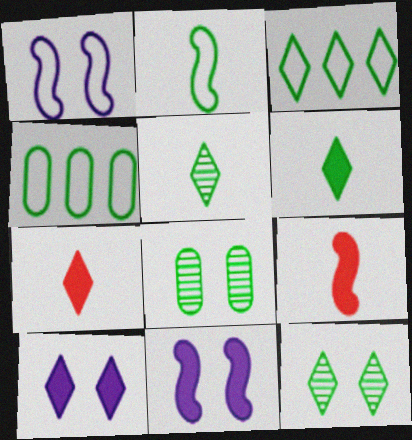[[3, 6, 12]]